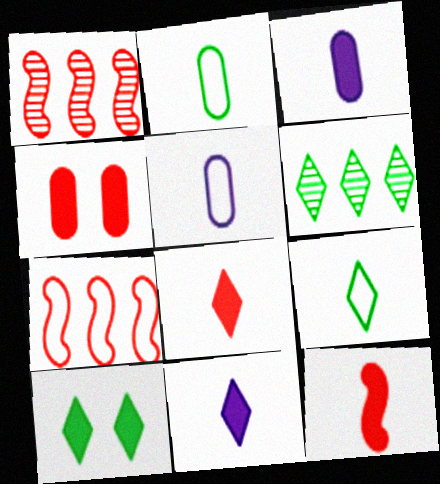[[1, 5, 10], 
[6, 9, 10]]